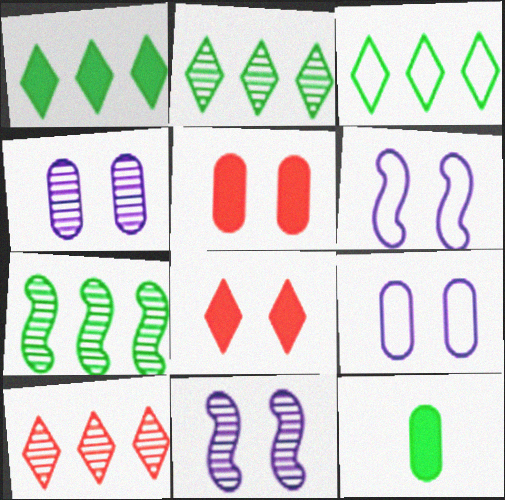[[1, 2, 3], 
[6, 10, 12]]